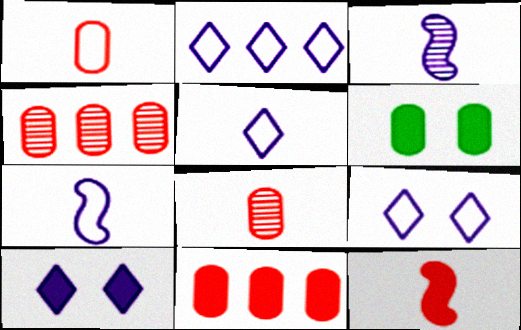[[2, 5, 9]]